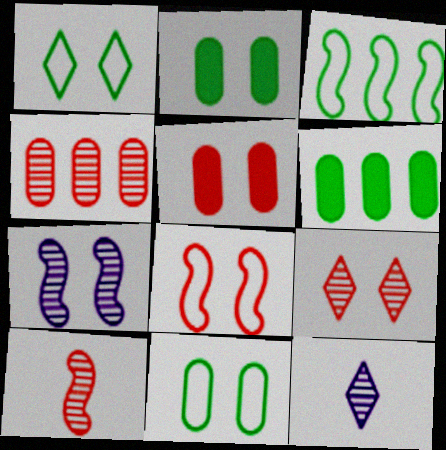[[1, 5, 7], 
[3, 5, 12], 
[4, 9, 10], 
[5, 8, 9], 
[6, 8, 12]]